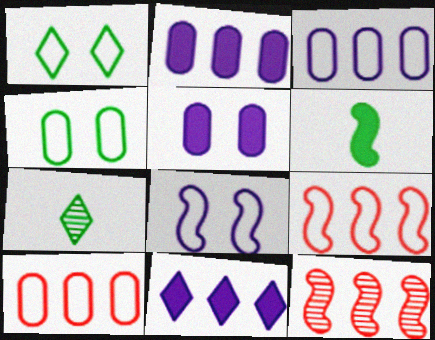[[5, 7, 9], 
[6, 8, 12]]